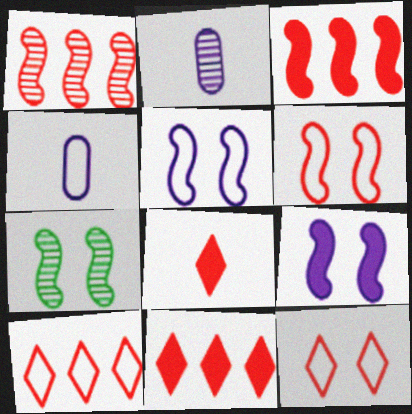[[4, 7, 11], 
[6, 7, 9]]